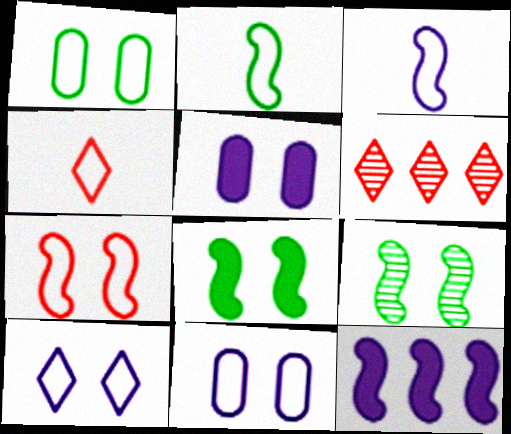[[1, 7, 10], 
[2, 5, 6]]